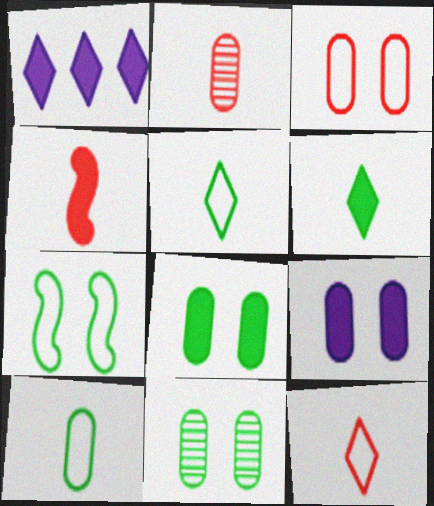[[1, 2, 7], 
[1, 4, 8], 
[2, 4, 12], 
[3, 9, 11]]